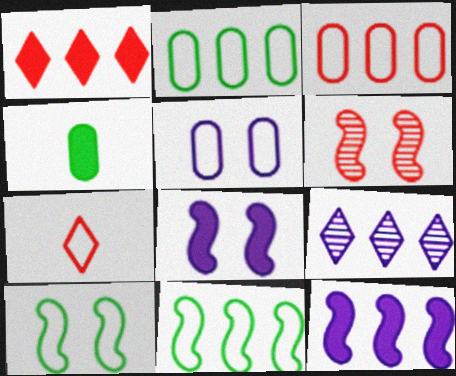[[1, 4, 8], 
[5, 7, 11], 
[6, 8, 10]]